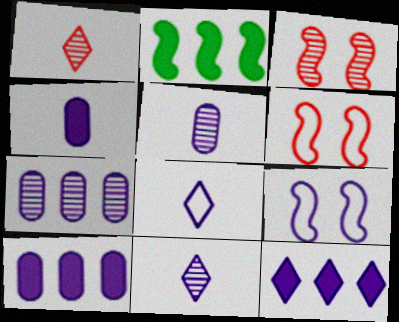[[5, 9, 12], 
[9, 10, 11]]